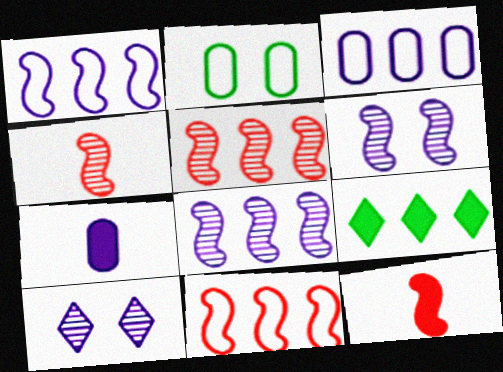[[1, 7, 10], 
[3, 5, 9]]